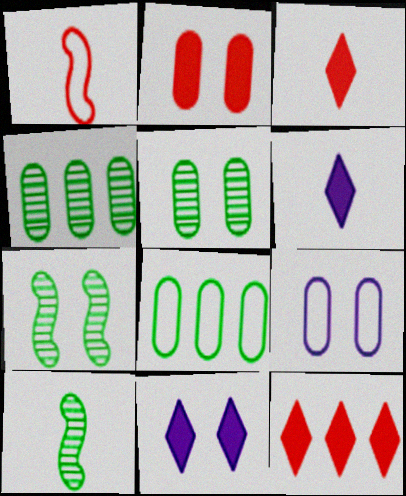[[1, 4, 11], 
[2, 5, 9], 
[9, 10, 12]]